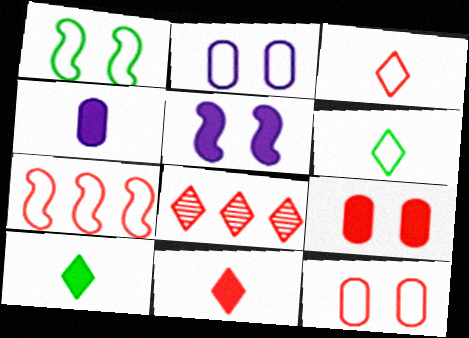[[1, 4, 8], 
[2, 6, 7], 
[3, 7, 12]]